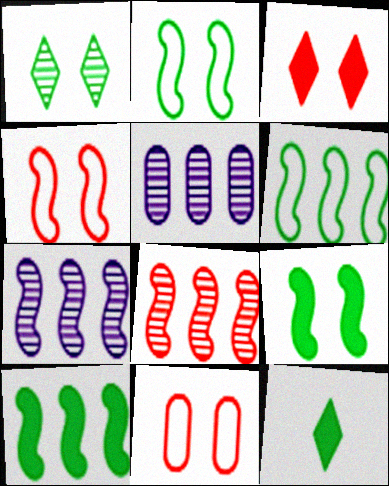[[4, 5, 12], 
[7, 11, 12]]